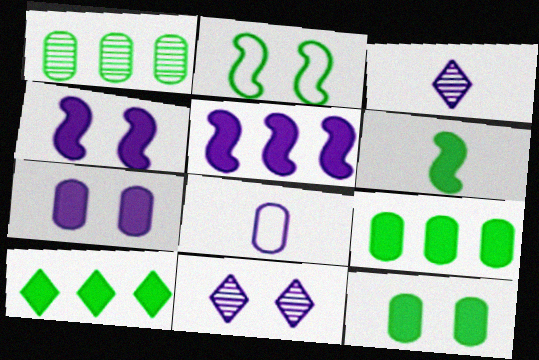[[5, 8, 11], 
[6, 10, 12]]